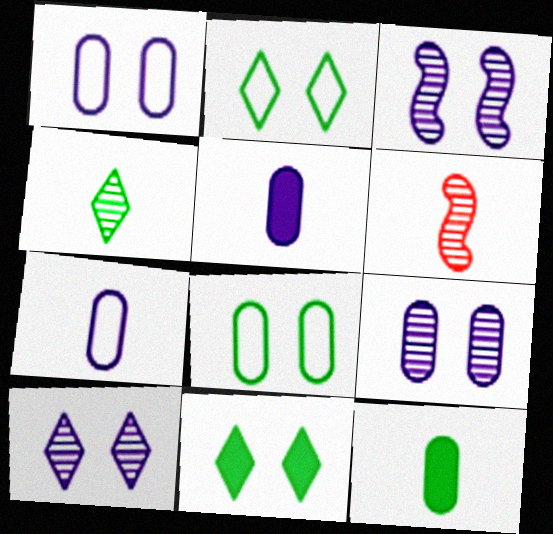[[3, 9, 10]]